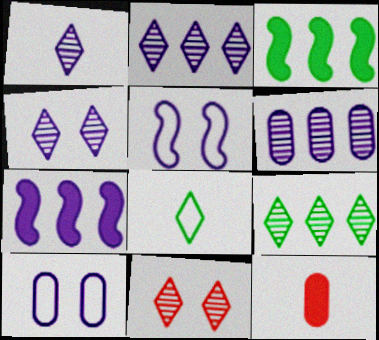[[1, 2, 4], 
[1, 7, 10], 
[1, 9, 11], 
[5, 9, 12]]